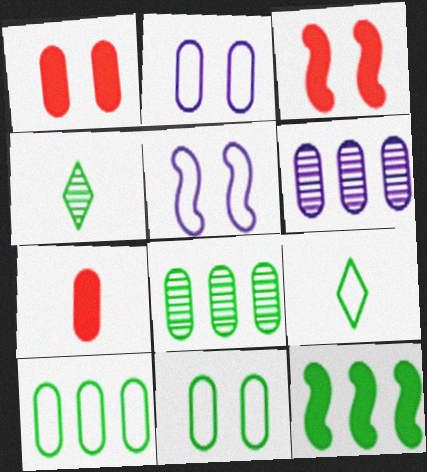[[2, 7, 8], 
[3, 6, 9], 
[4, 11, 12], 
[6, 7, 11]]